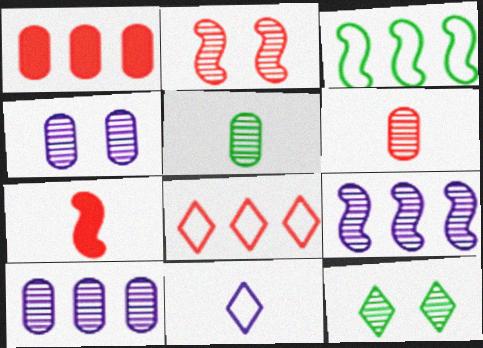[[2, 4, 12], 
[5, 7, 11], 
[6, 9, 12]]